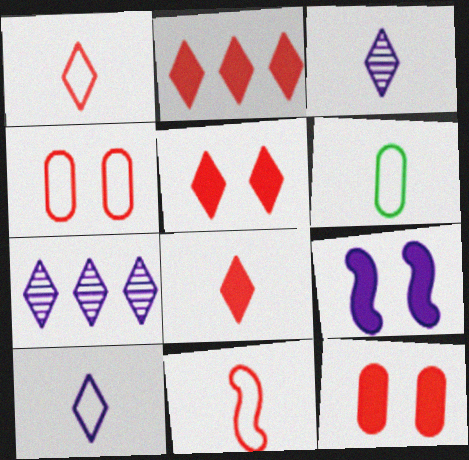[[2, 5, 8], 
[6, 10, 11]]